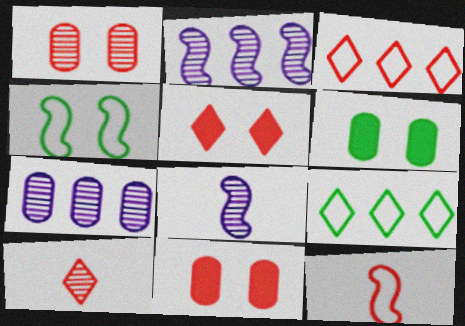[[3, 5, 10], 
[3, 6, 8], 
[8, 9, 11]]